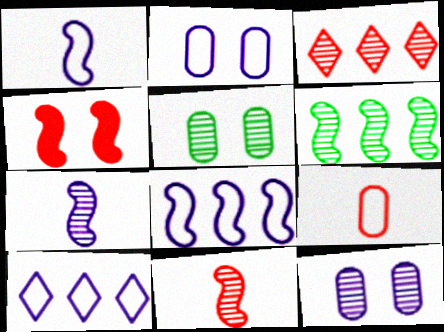[[1, 2, 10], 
[1, 4, 6], 
[3, 4, 9], 
[3, 5, 7]]